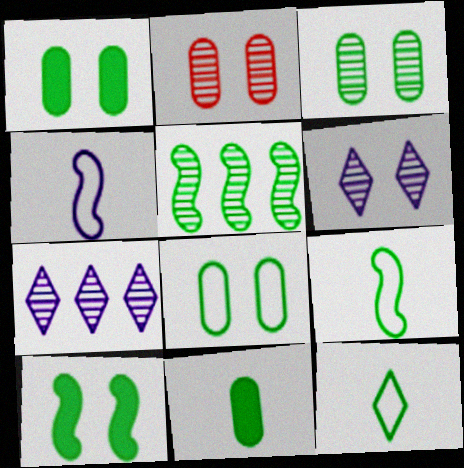[[1, 3, 8], 
[1, 5, 12], 
[5, 9, 10]]